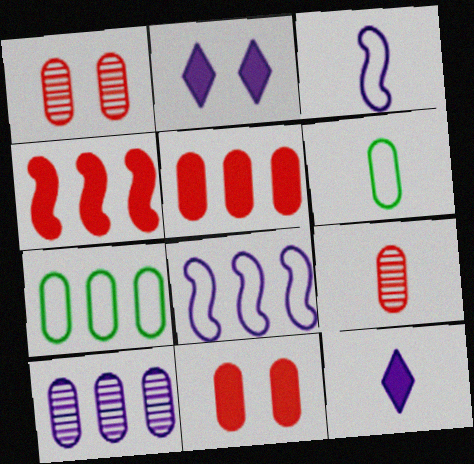[[2, 3, 10], 
[5, 7, 10], 
[6, 10, 11]]